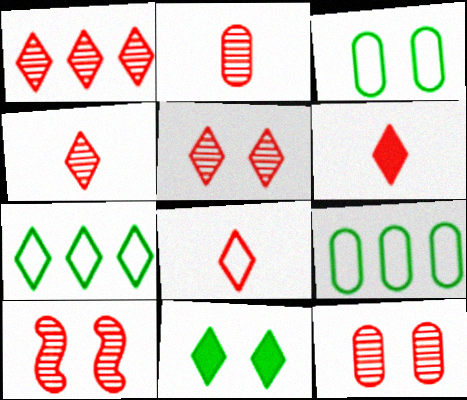[[1, 2, 10], 
[1, 4, 5], 
[4, 6, 8], 
[5, 10, 12]]